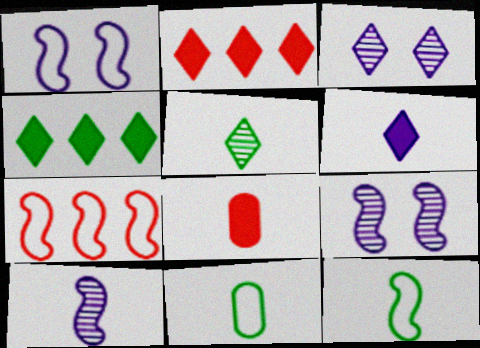[[1, 7, 12], 
[2, 9, 11]]